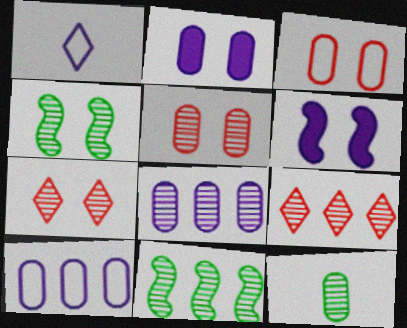[[1, 6, 8], 
[5, 8, 12], 
[8, 9, 11]]